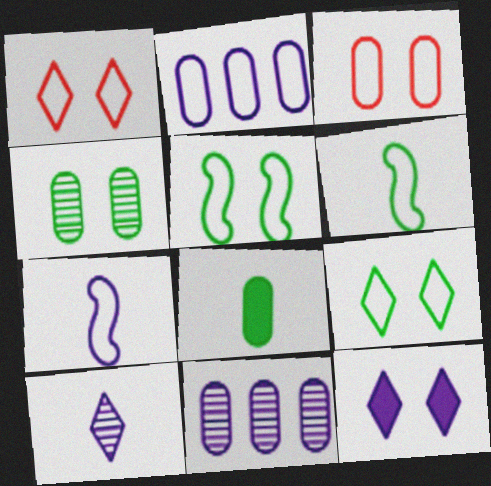[[1, 2, 6], 
[3, 8, 11], 
[7, 11, 12]]